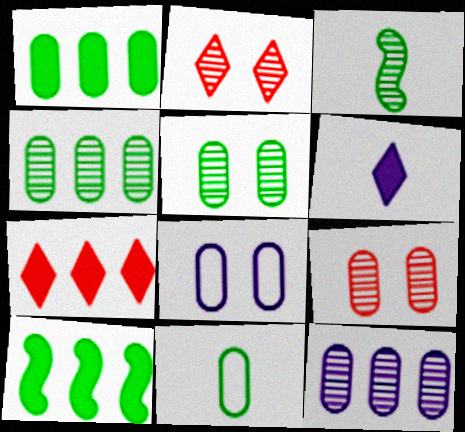[[1, 5, 11], 
[2, 3, 12], 
[3, 7, 8]]